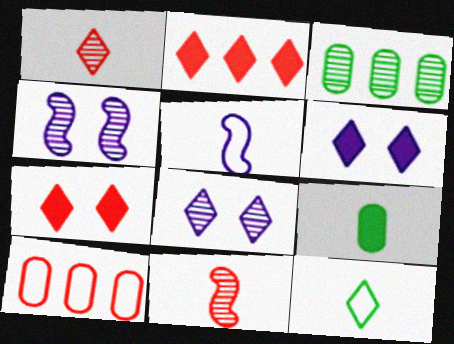[[1, 3, 4], 
[1, 5, 9], 
[2, 8, 12], 
[3, 5, 7], 
[3, 8, 11], 
[7, 10, 11]]